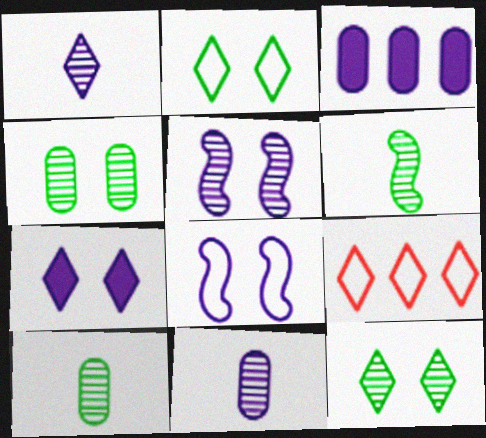[[1, 3, 8]]